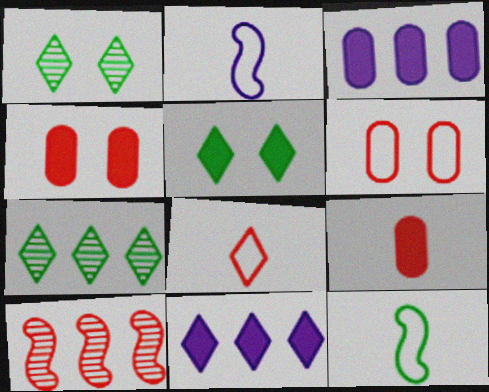[[1, 8, 11], 
[2, 4, 7], 
[4, 8, 10]]